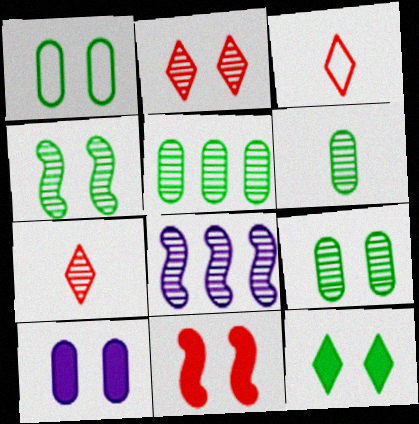[[1, 4, 12], 
[2, 6, 8], 
[5, 6, 9], 
[7, 8, 9], 
[10, 11, 12]]